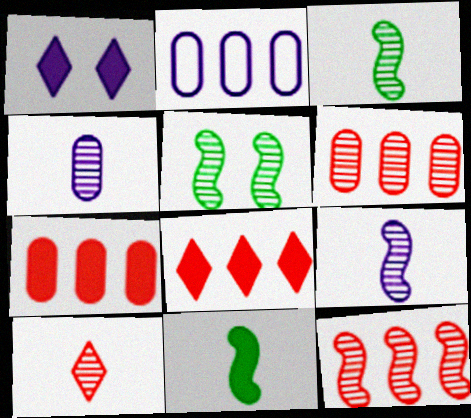[[1, 2, 9], 
[1, 7, 11], 
[3, 4, 10], 
[5, 9, 12]]